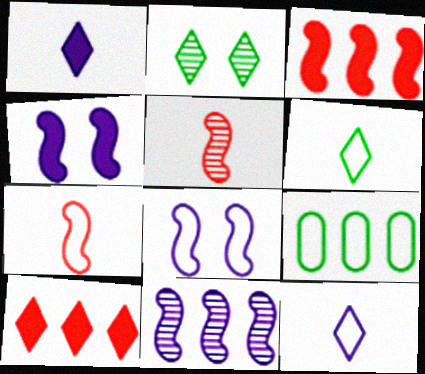[[2, 10, 12], 
[9, 10, 11]]